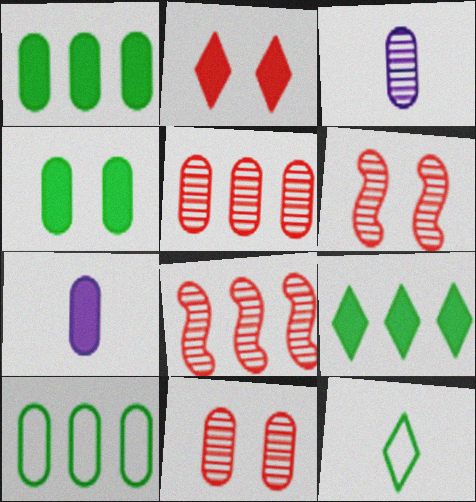[[7, 10, 11]]